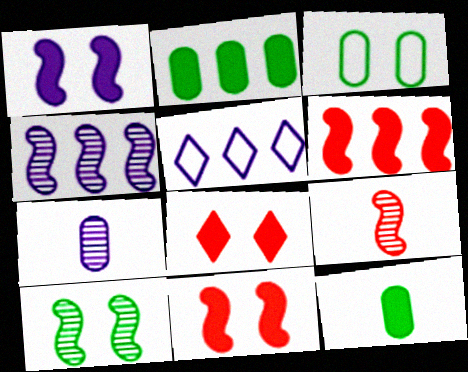[[1, 5, 7], 
[4, 9, 10]]